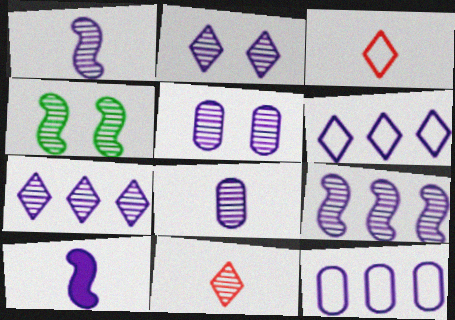[[1, 5, 7], 
[2, 8, 9], 
[2, 10, 12], 
[5, 6, 10]]